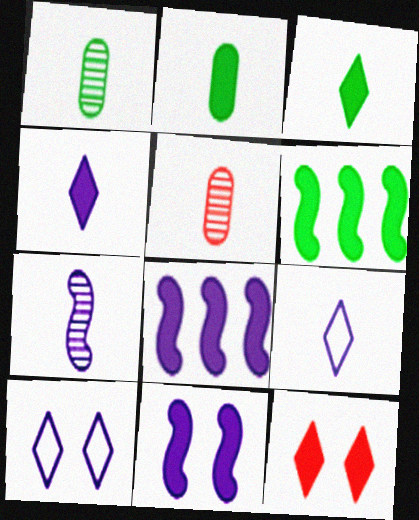[[2, 8, 12], 
[5, 6, 10]]